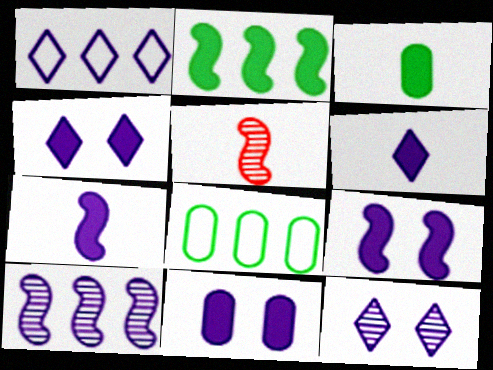[[1, 6, 12], 
[4, 5, 8], 
[4, 9, 11]]